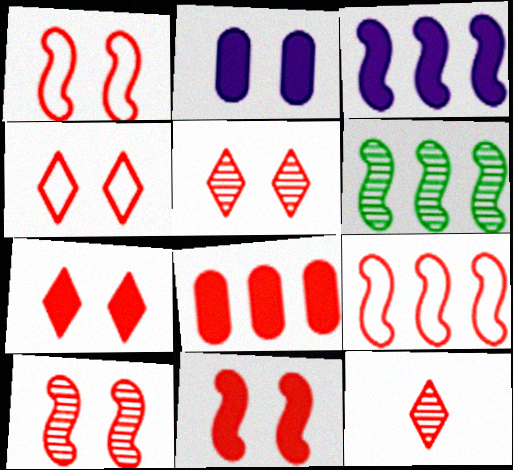[[1, 8, 12], 
[1, 10, 11], 
[3, 6, 9], 
[4, 5, 7]]